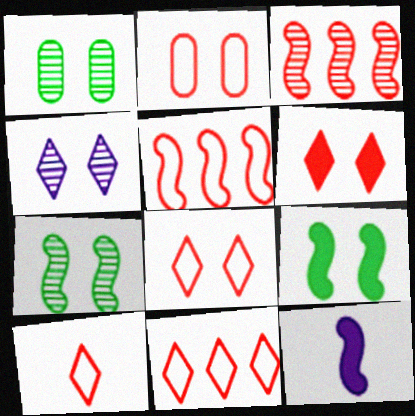[[1, 11, 12], 
[2, 4, 9], 
[2, 5, 10], 
[5, 7, 12], 
[8, 10, 11]]